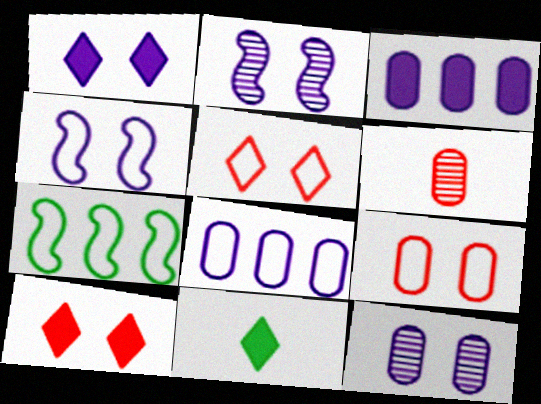[[1, 4, 12], 
[1, 6, 7]]